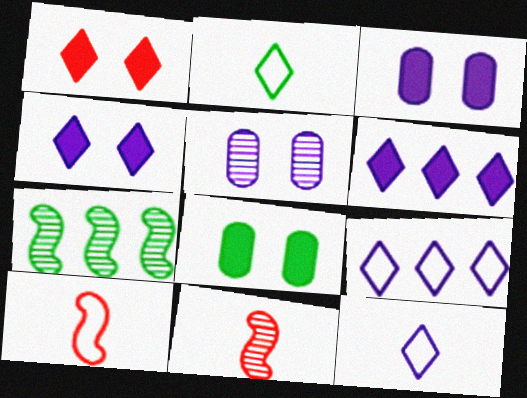[[2, 7, 8], 
[8, 9, 11]]